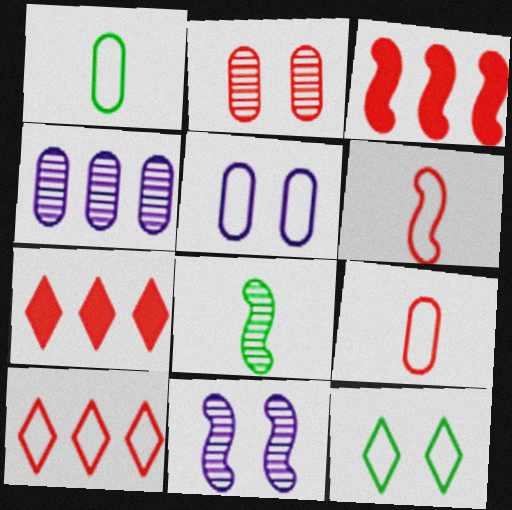[[1, 7, 11], 
[2, 6, 7], 
[5, 7, 8]]